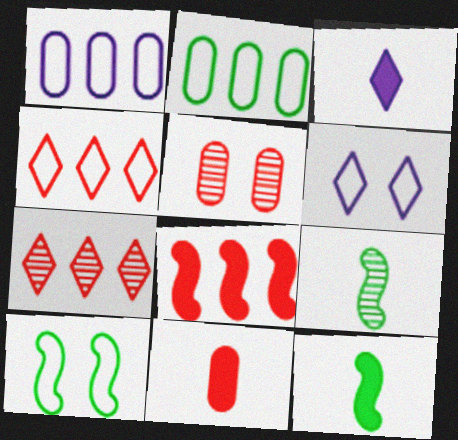[[3, 11, 12]]